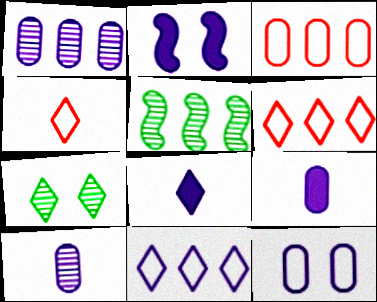[[1, 9, 12], 
[2, 10, 11], 
[6, 7, 8]]